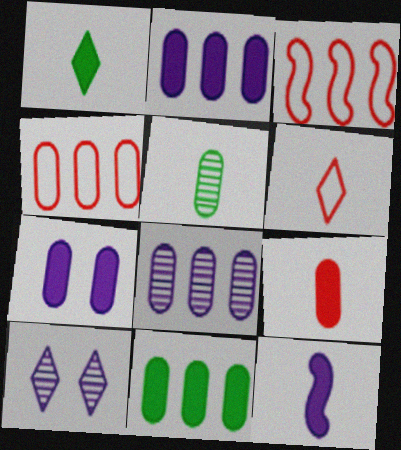[[1, 9, 12], 
[4, 5, 7], 
[4, 8, 11], 
[5, 6, 12], 
[7, 9, 11]]